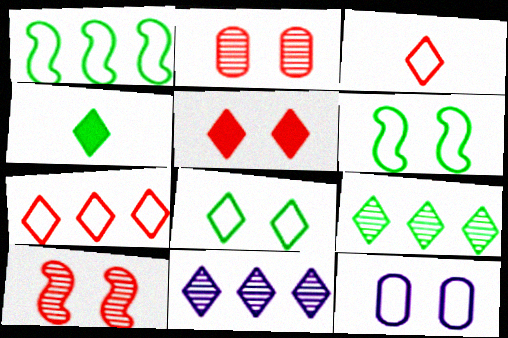[[1, 3, 12], 
[4, 8, 9]]